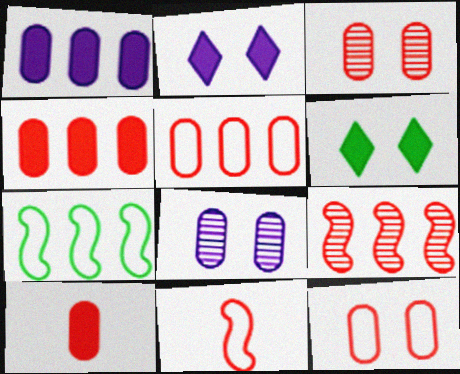[[3, 5, 10]]